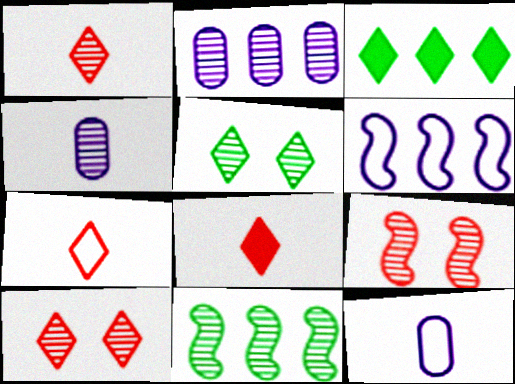[[1, 7, 8], 
[3, 9, 12], 
[4, 10, 11]]